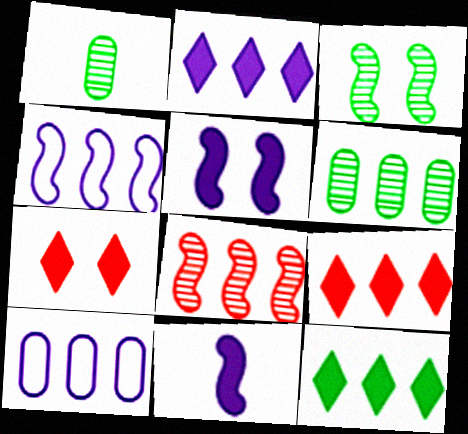[[1, 4, 7], 
[2, 9, 12], 
[4, 6, 9], 
[8, 10, 12]]